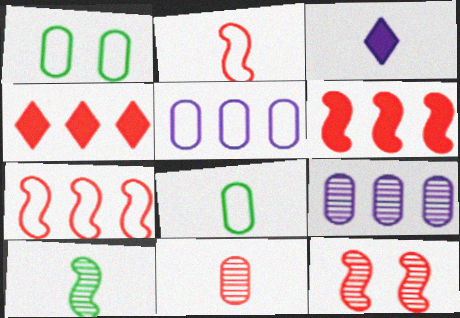[[2, 6, 12]]